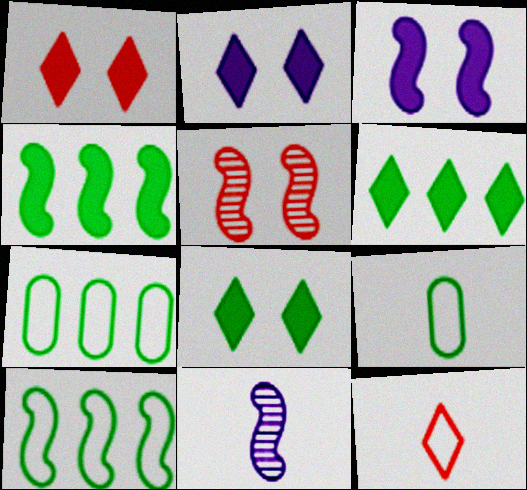[[1, 2, 8], 
[1, 7, 11]]